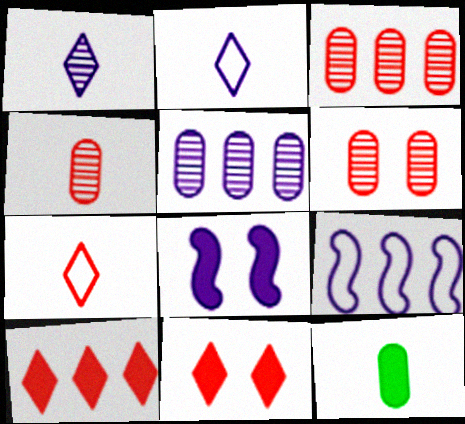[[2, 5, 8], 
[3, 4, 6], 
[8, 10, 12]]